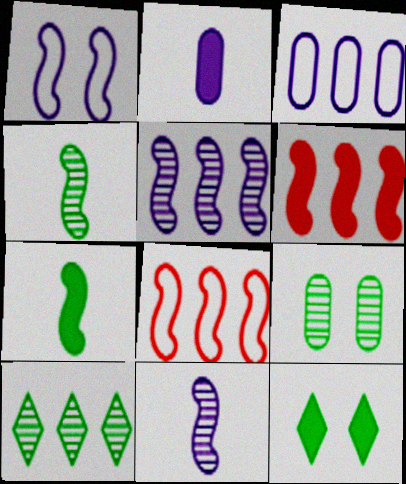[[1, 4, 6], 
[2, 6, 12], 
[3, 6, 10], 
[4, 9, 10]]